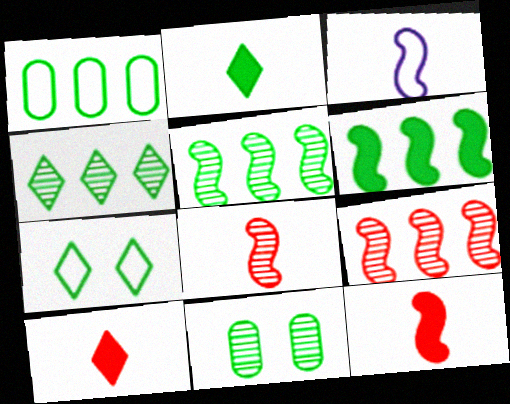[[1, 4, 6], 
[2, 4, 7]]